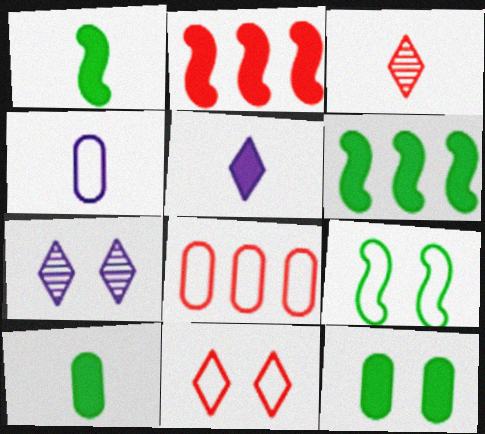[[1, 3, 4], 
[1, 7, 8], 
[2, 5, 12]]